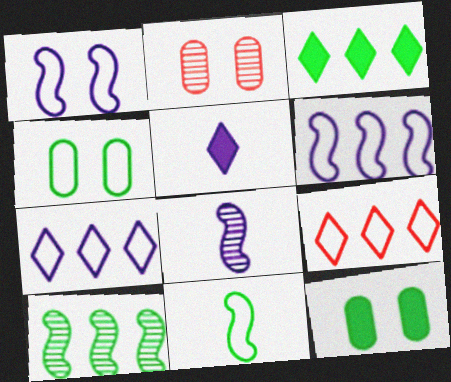[[8, 9, 12]]